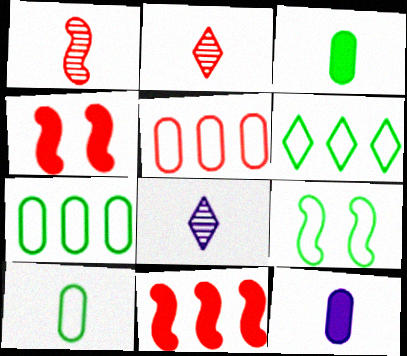[[2, 4, 5], 
[4, 7, 8], 
[6, 9, 10]]